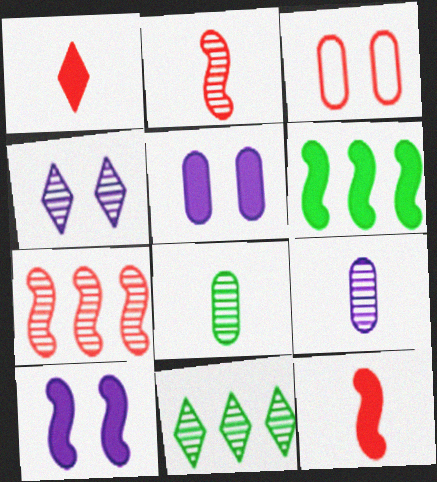[[1, 3, 7], 
[1, 5, 6], 
[4, 7, 8], 
[6, 10, 12]]